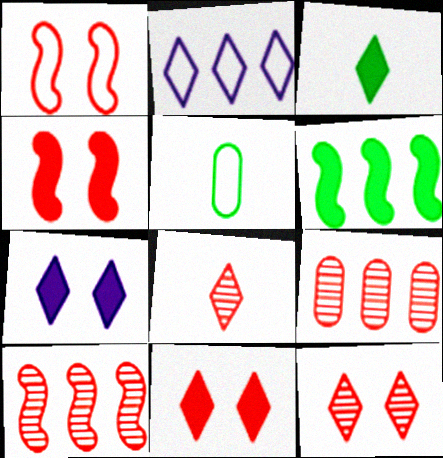[[1, 2, 5], 
[2, 3, 12], 
[2, 6, 9], 
[5, 7, 10]]